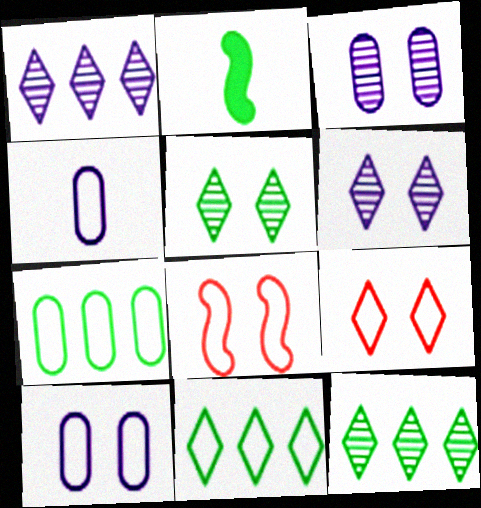[[2, 5, 7], 
[4, 8, 11]]